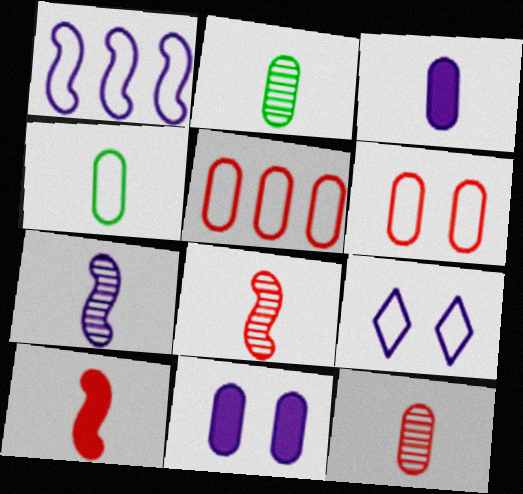[[2, 5, 11], 
[3, 4, 12]]